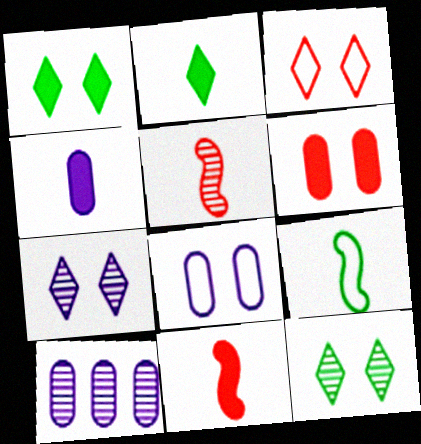[[1, 3, 7], 
[2, 4, 11], 
[4, 8, 10], 
[5, 10, 12]]